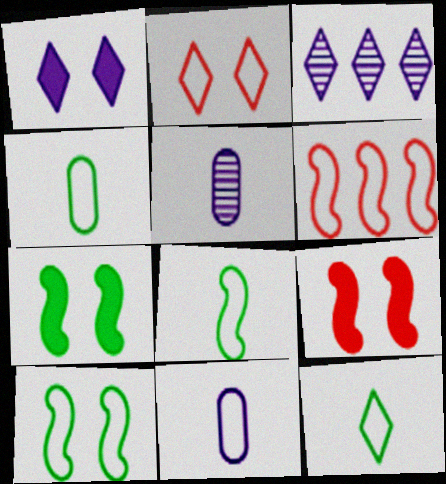[[3, 4, 9], 
[4, 8, 12]]